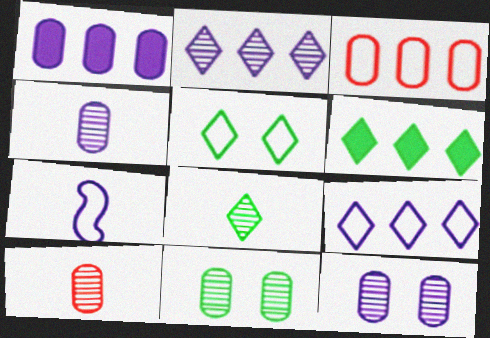[[3, 5, 7], 
[5, 6, 8]]